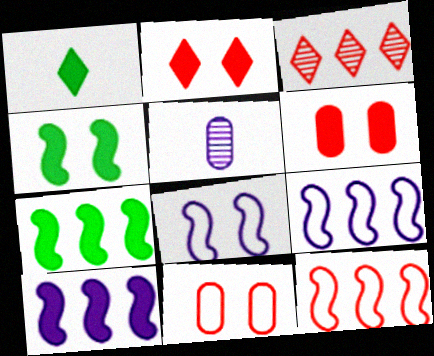[[1, 6, 10]]